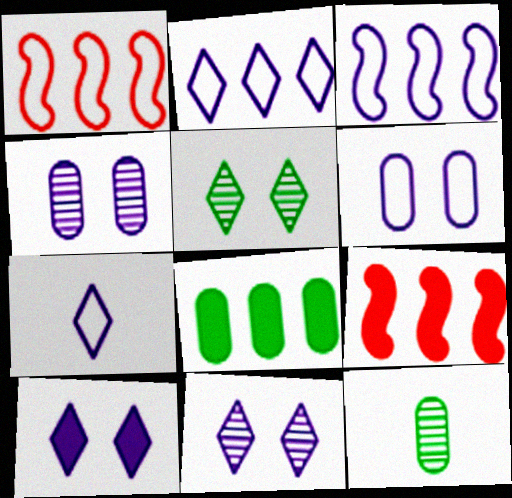[[1, 10, 12], 
[3, 6, 7]]